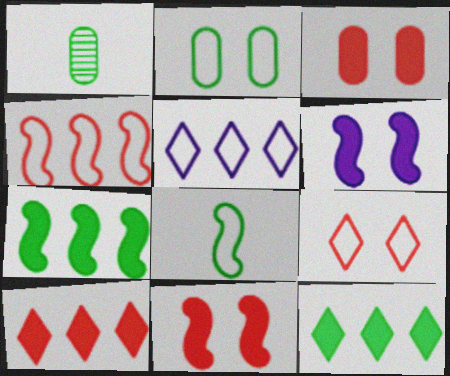[[1, 5, 11]]